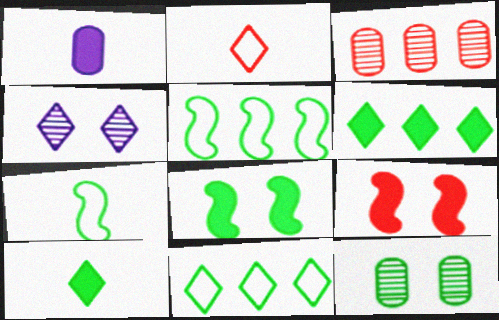[[1, 6, 9], 
[2, 3, 9], 
[2, 4, 6], 
[5, 10, 12], 
[6, 7, 12]]